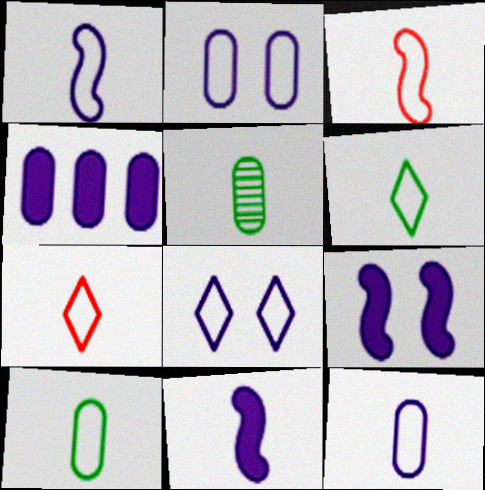[[1, 7, 10], 
[3, 6, 12], 
[5, 7, 11]]